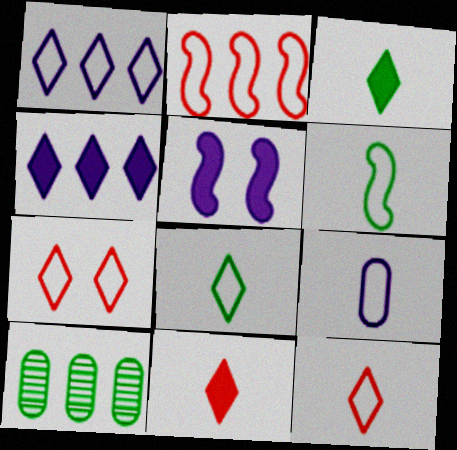[[1, 7, 8], 
[2, 4, 10], 
[5, 10, 12], 
[6, 9, 12]]